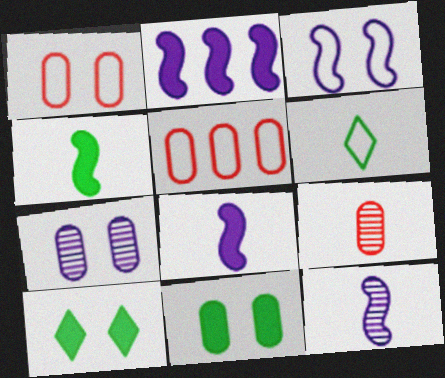[[1, 7, 11], 
[2, 3, 12], 
[3, 5, 6], 
[5, 10, 12], 
[6, 8, 9]]